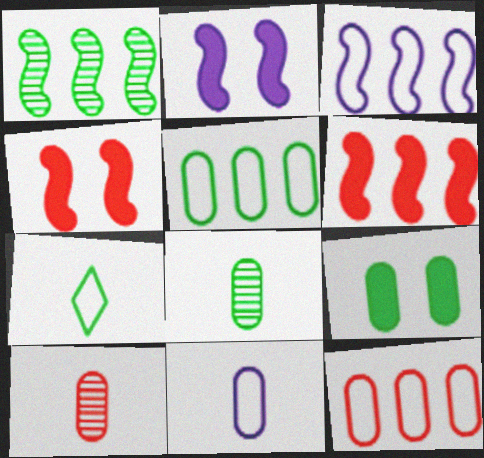[[1, 3, 6], 
[1, 7, 9], 
[5, 8, 9]]